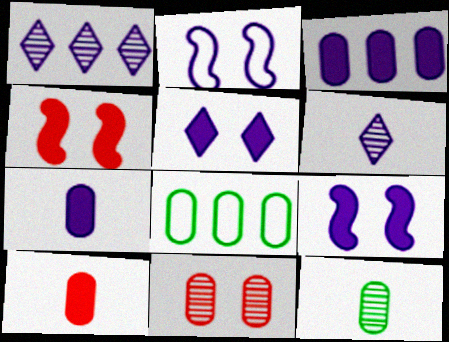[[1, 2, 7], 
[2, 3, 6], 
[4, 6, 8], 
[7, 8, 11]]